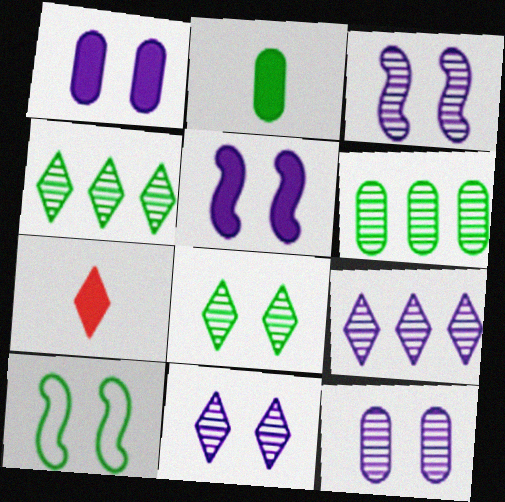[[2, 4, 10], 
[3, 11, 12]]